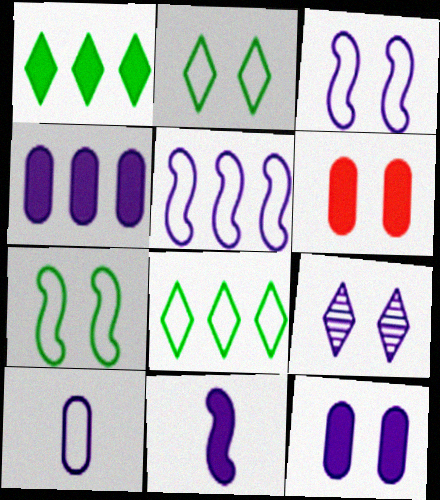[[1, 6, 11], 
[3, 9, 12], 
[6, 7, 9]]